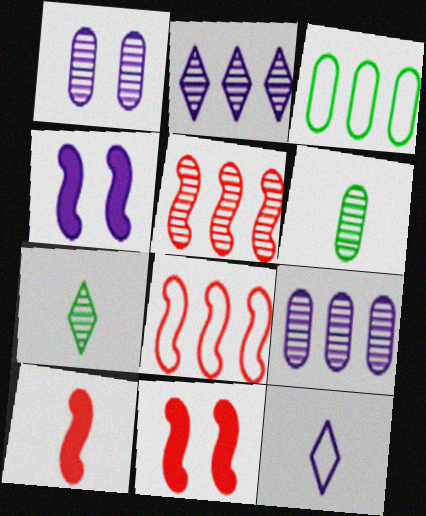[[1, 5, 7], 
[4, 9, 12], 
[6, 10, 12]]